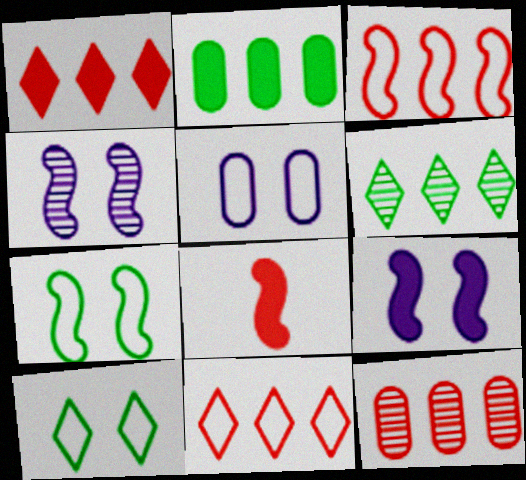[[1, 3, 12], 
[5, 6, 8]]